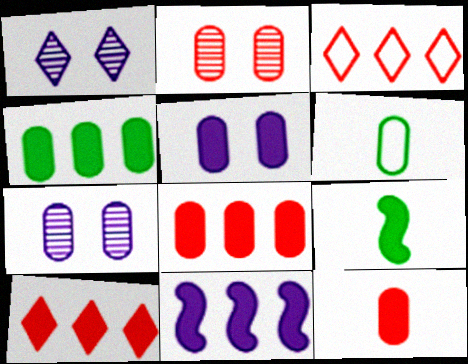[[3, 7, 9], 
[4, 5, 12], 
[4, 10, 11], 
[5, 9, 10], 
[6, 7, 8]]